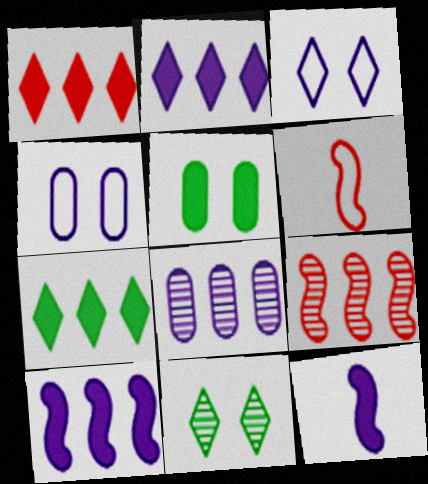[[1, 2, 7], 
[1, 5, 12], 
[3, 8, 12]]